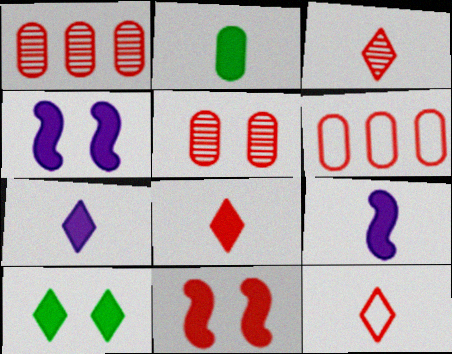[[1, 11, 12], 
[2, 8, 9], 
[3, 6, 11], 
[3, 8, 12]]